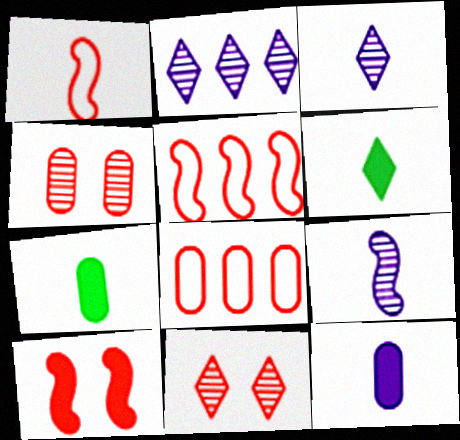[[1, 3, 7]]